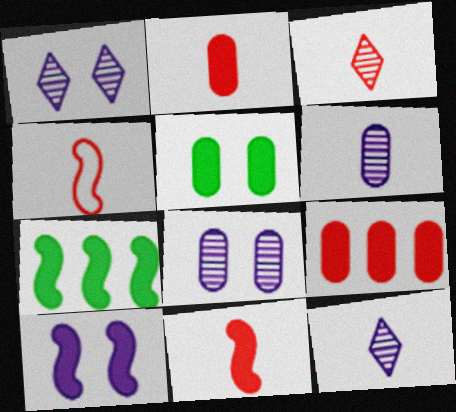[[2, 3, 4], 
[7, 10, 11]]